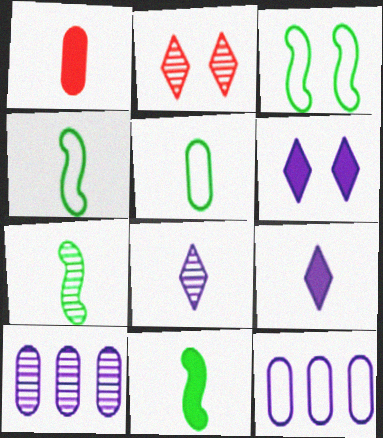[[1, 4, 8], 
[1, 9, 11], 
[2, 7, 10], 
[2, 11, 12], 
[4, 7, 11]]